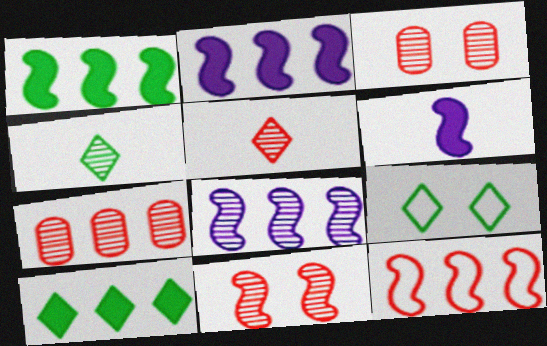[[1, 8, 12], 
[3, 4, 8], 
[4, 9, 10], 
[5, 7, 11], 
[6, 7, 9]]